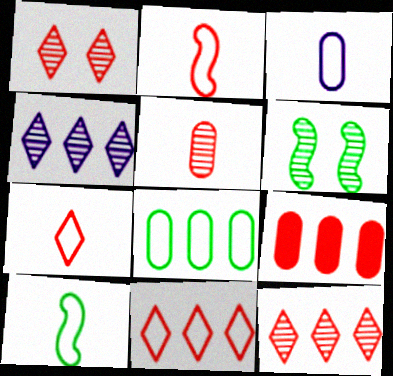[[1, 2, 9], 
[3, 7, 10], 
[4, 5, 6]]